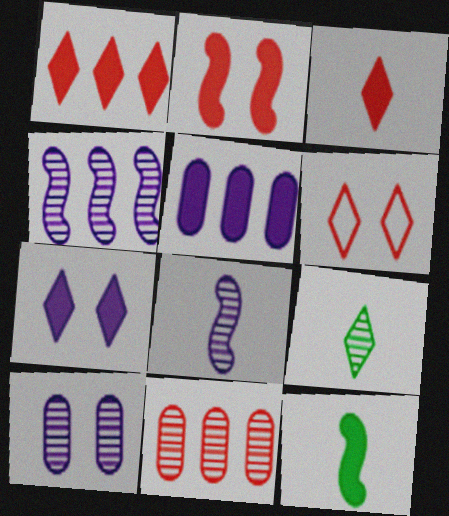[]